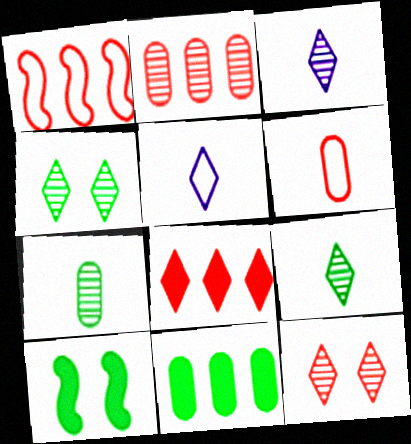[[1, 2, 8], 
[2, 5, 10], 
[4, 5, 8]]